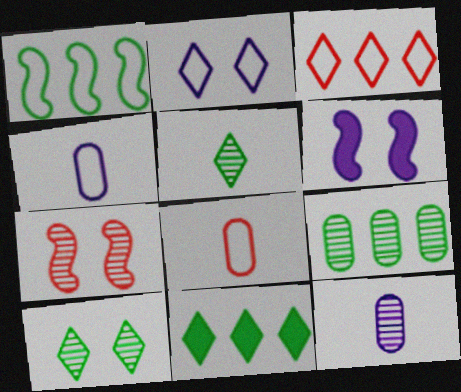[[1, 2, 8], 
[1, 9, 11], 
[4, 7, 11]]